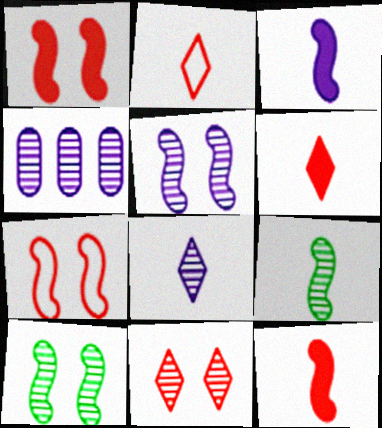[[4, 5, 8], 
[4, 9, 11]]